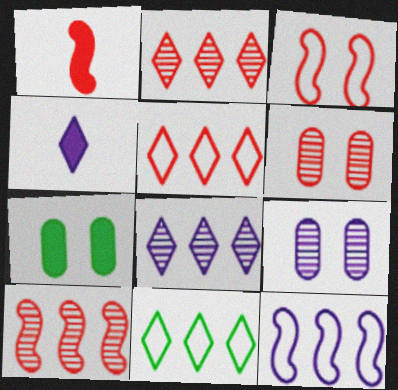[[1, 3, 10], 
[1, 5, 6], 
[1, 9, 11], 
[4, 9, 12]]